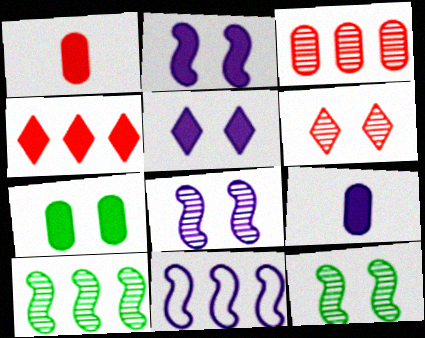[]